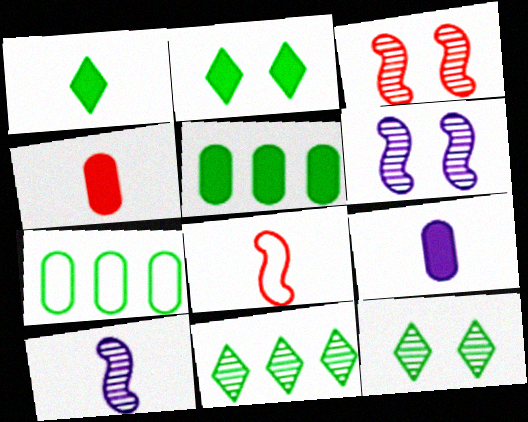[]